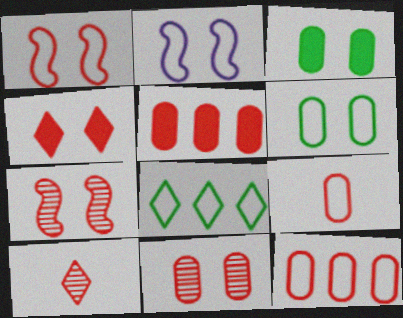[[1, 4, 11], 
[1, 5, 10], 
[2, 8, 9], 
[5, 9, 11]]